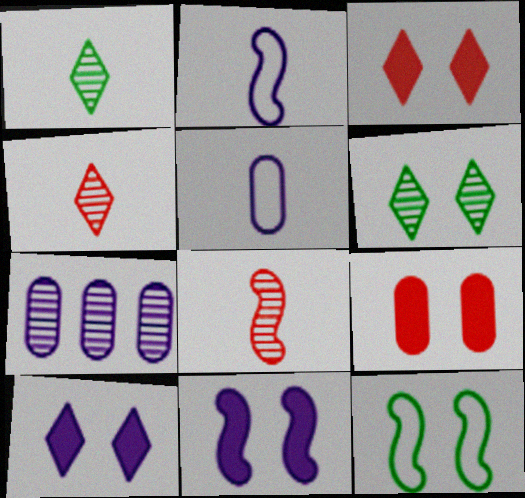[[2, 7, 10], 
[6, 7, 8]]